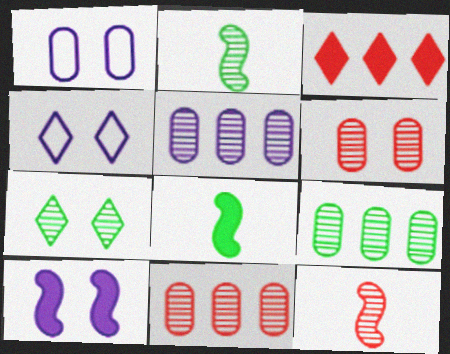[[1, 2, 3], 
[2, 7, 9], 
[4, 8, 11], 
[5, 7, 12], 
[5, 9, 11]]